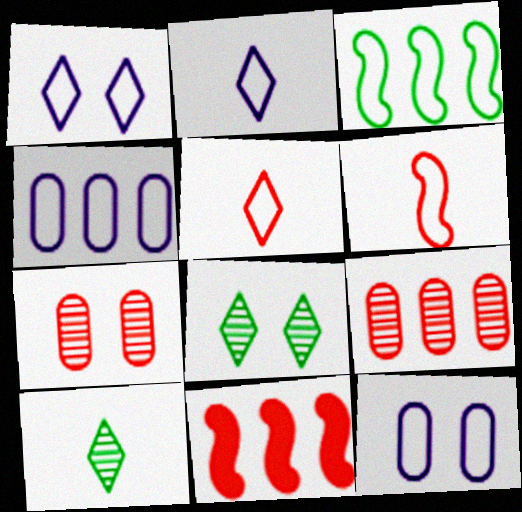[[3, 5, 12], 
[5, 7, 11], 
[10, 11, 12]]